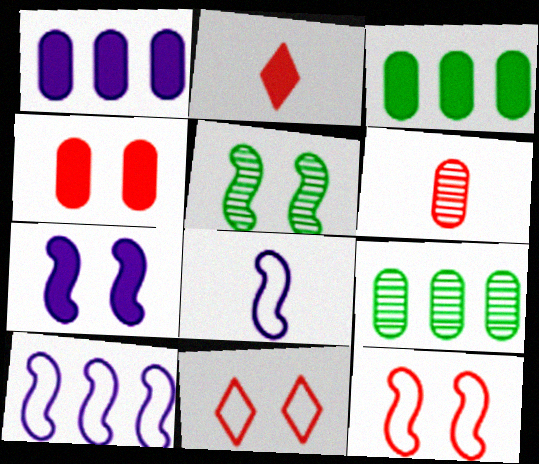[[2, 3, 7], 
[5, 7, 12]]